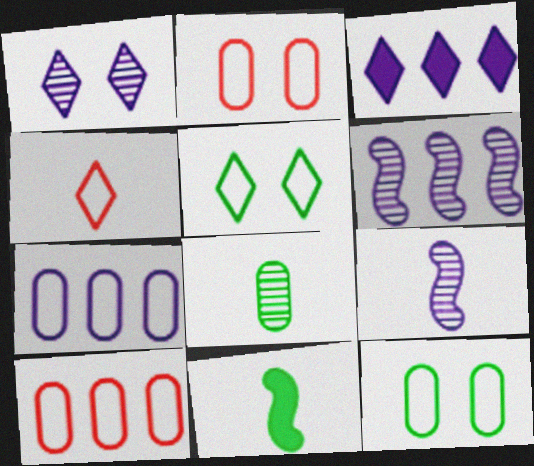[[1, 10, 11], 
[3, 6, 7]]